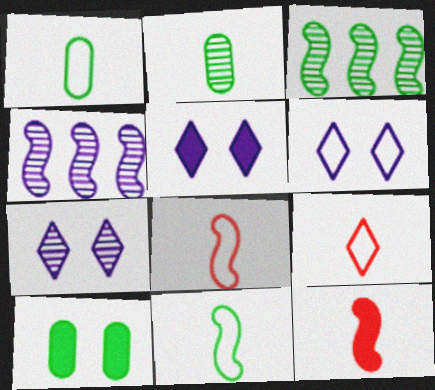[[4, 9, 10], 
[5, 6, 7]]